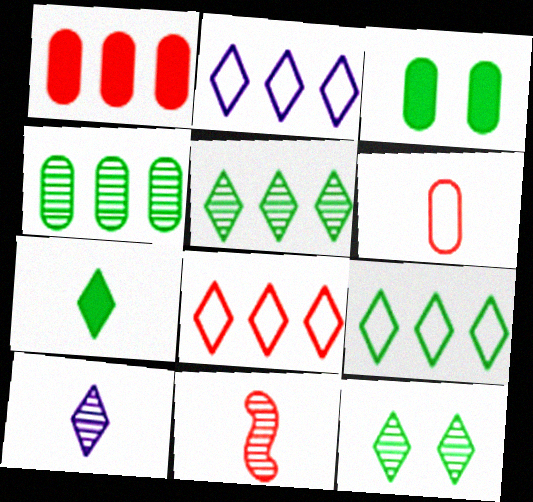[[2, 3, 11], 
[2, 8, 9], 
[7, 9, 12]]